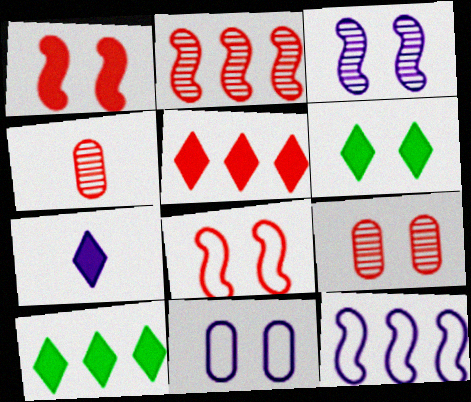[[4, 5, 8], 
[4, 6, 12], 
[5, 6, 7]]